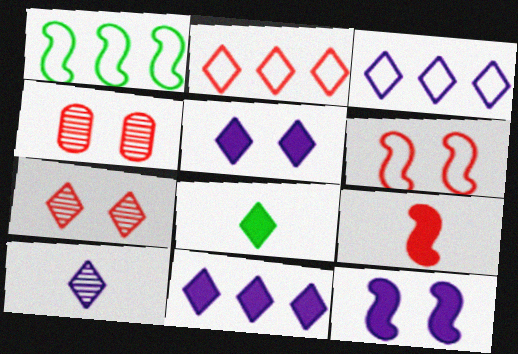[[2, 4, 9], 
[3, 5, 10], 
[3, 7, 8]]